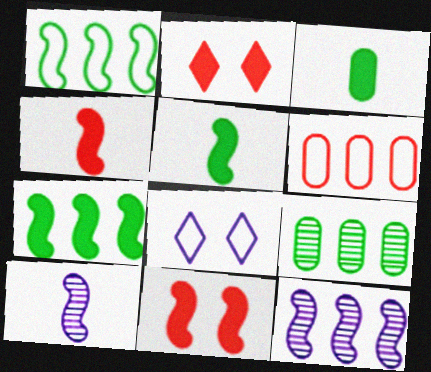[[1, 10, 11], 
[4, 8, 9]]